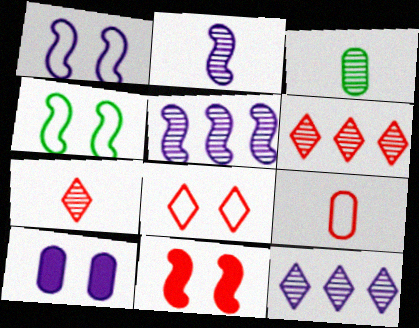[[2, 3, 7], 
[6, 9, 11]]